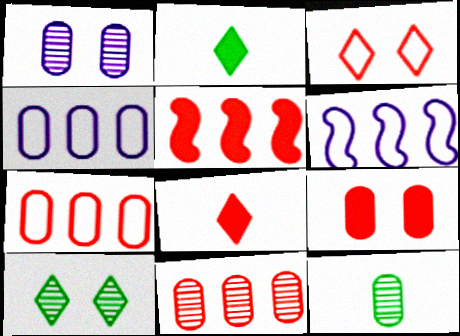[[1, 11, 12], 
[4, 9, 12], 
[5, 8, 9]]